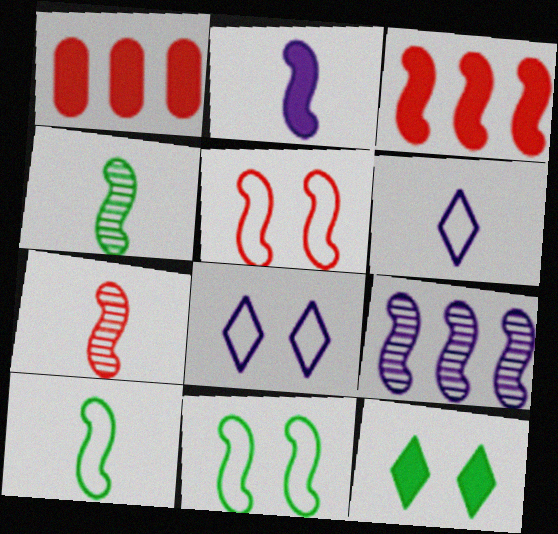[[1, 2, 12], 
[1, 4, 8], 
[2, 7, 10], 
[3, 5, 7]]